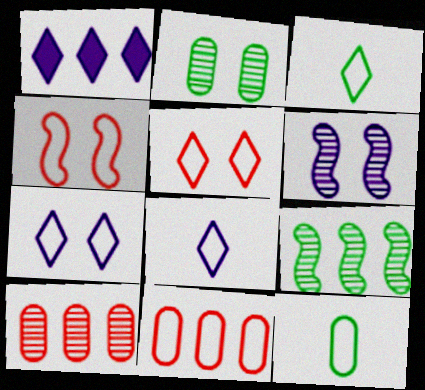[[1, 9, 11]]